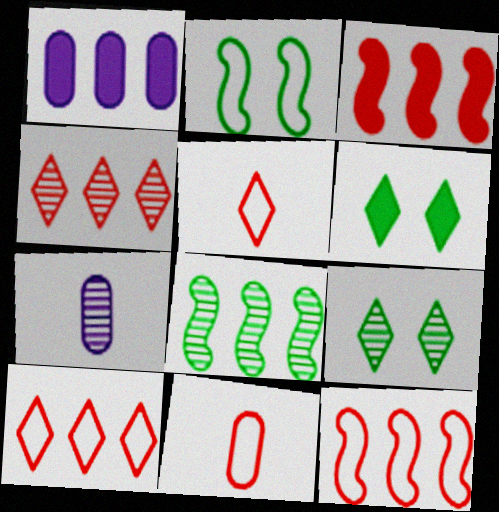[[1, 8, 10], 
[6, 7, 12]]